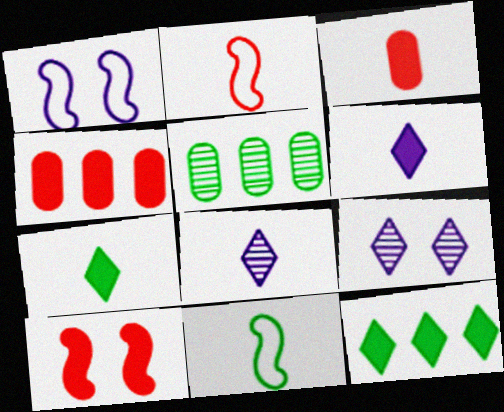[[3, 8, 11], 
[4, 9, 11]]